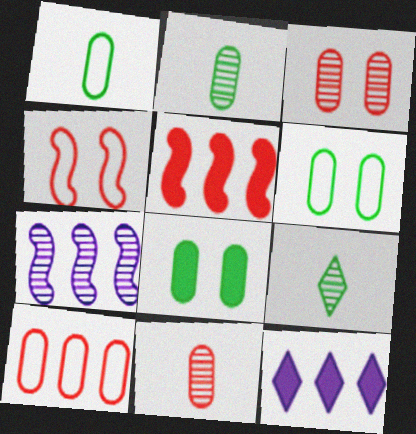[[2, 4, 12], 
[3, 7, 9]]